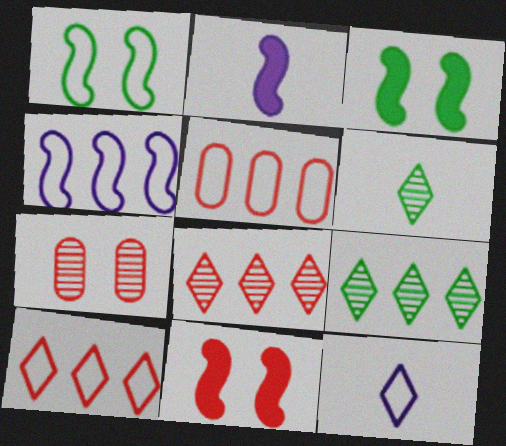[[1, 5, 12]]